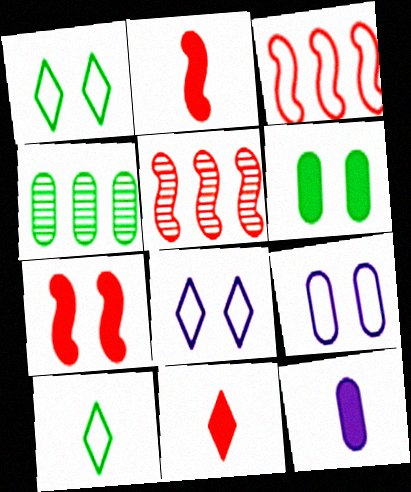[[1, 5, 12], 
[2, 4, 8], 
[3, 9, 10]]